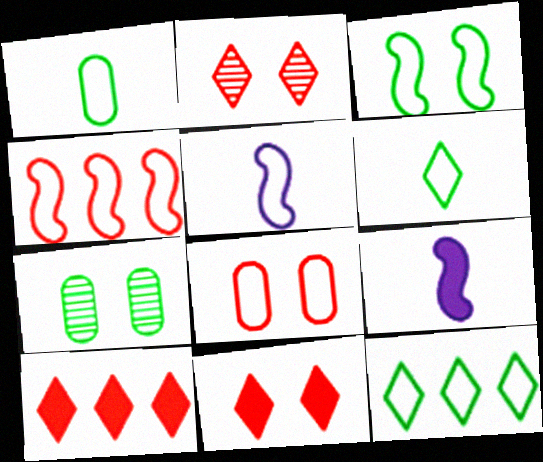[[1, 3, 12], 
[3, 4, 5], 
[5, 7, 10], 
[5, 8, 12]]